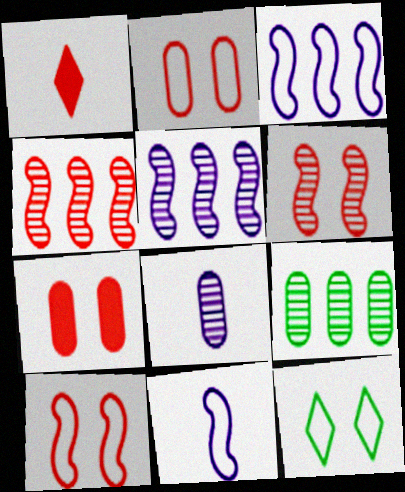[[1, 2, 4]]